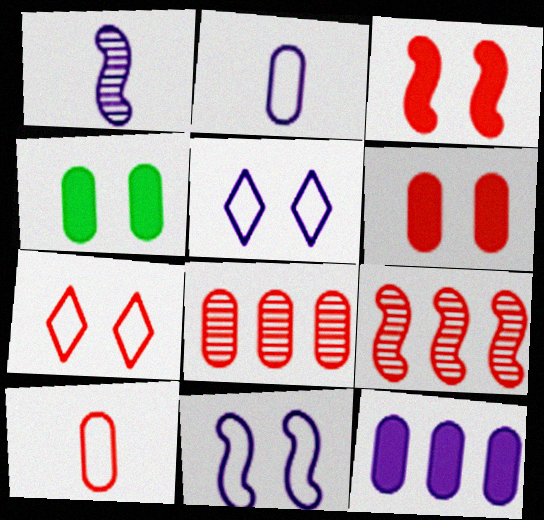[[1, 5, 12], 
[2, 4, 8], 
[6, 8, 10]]